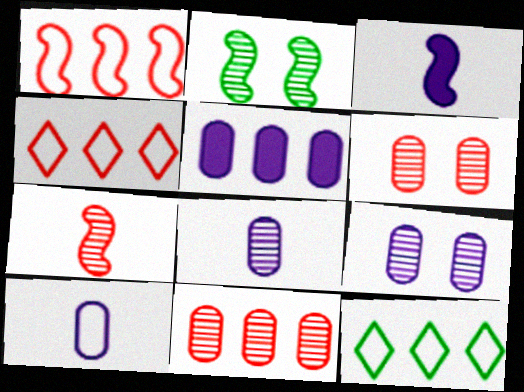[[1, 2, 3], 
[3, 6, 12], 
[5, 9, 10]]